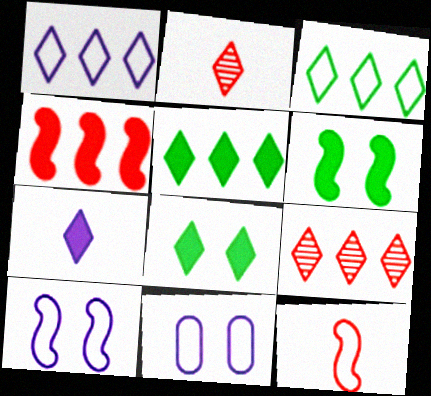[[1, 2, 8], 
[1, 5, 9], 
[3, 11, 12]]